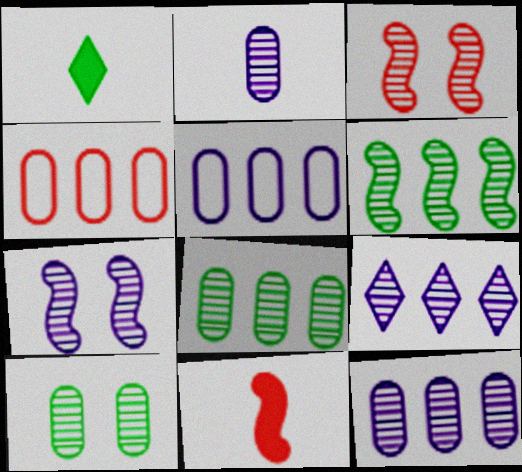[[1, 3, 5], 
[1, 4, 7], 
[2, 7, 9]]